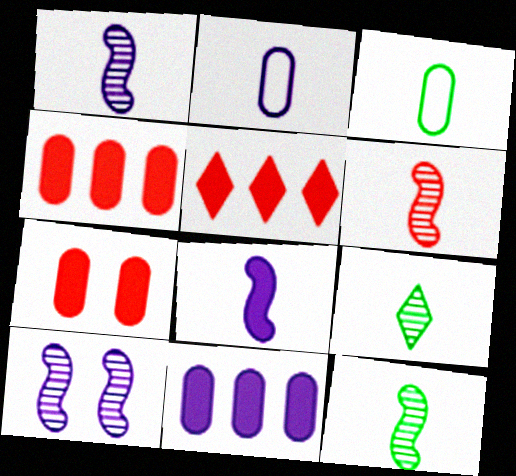[[1, 6, 12], 
[3, 5, 10]]